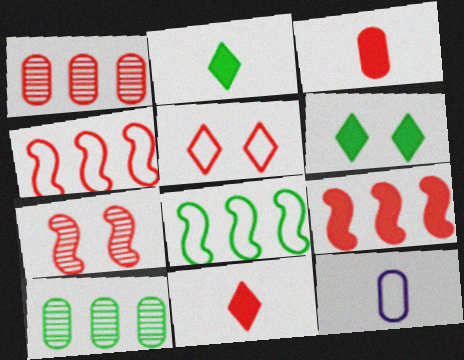[[5, 8, 12]]